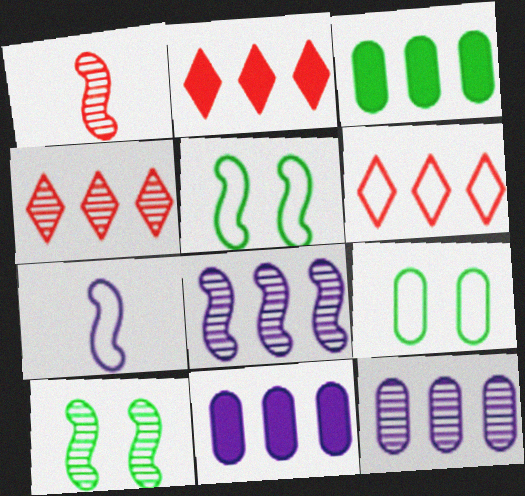[[1, 8, 10], 
[2, 4, 6], 
[3, 6, 8], 
[6, 7, 9]]